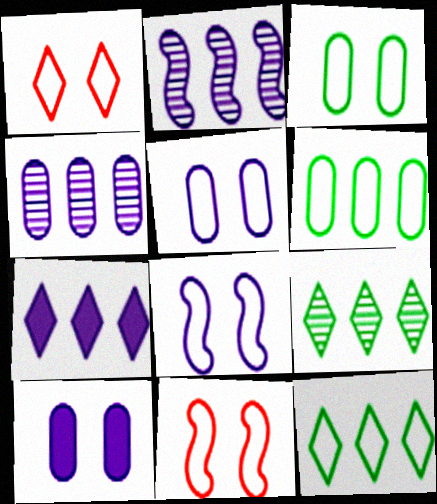[[1, 3, 8]]